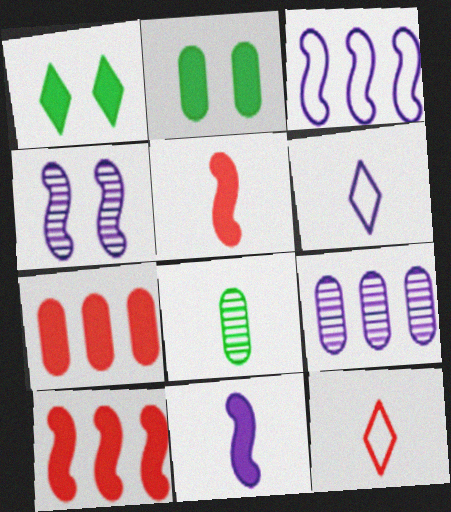[[1, 7, 11], 
[3, 4, 11], 
[5, 6, 8], 
[8, 11, 12]]